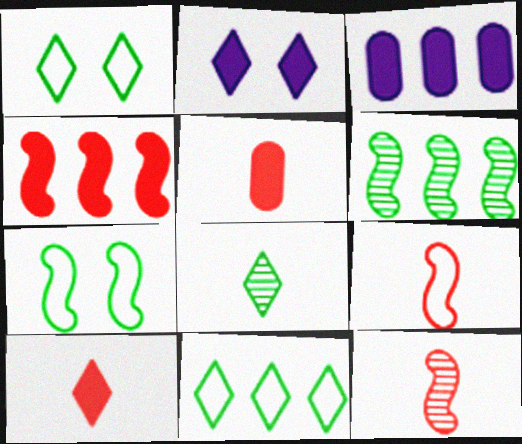[[1, 3, 12]]